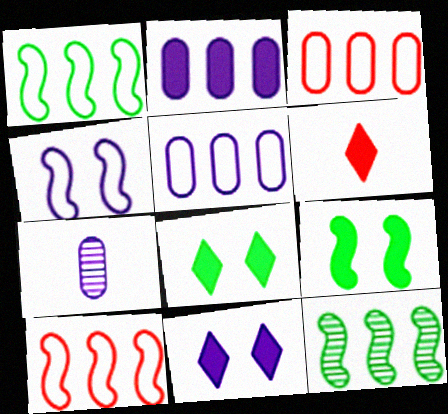[[2, 6, 9], 
[7, 8, 10]]